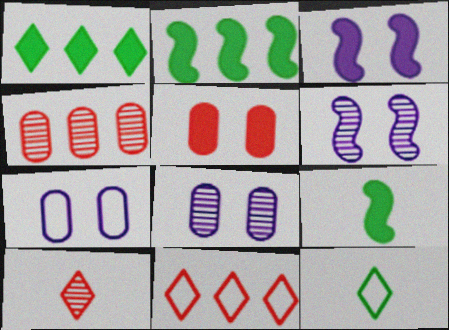[[2, 7, 10], 
[3, 4, 12], 
[8, 9, 11]]